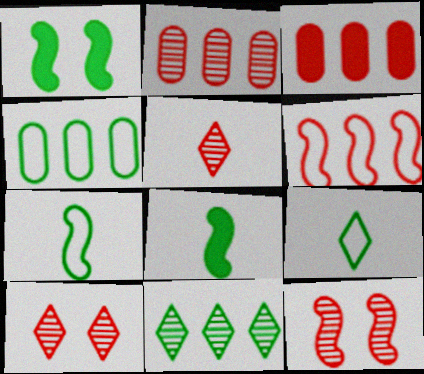[[2, 5, 12]]